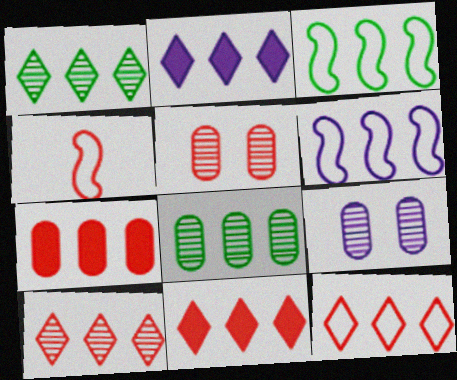[[1, 2, 12], 
[1, 6, 7], 
[4, 5, 11], 
[6, 8, 11], 
[10, 11, 12]]